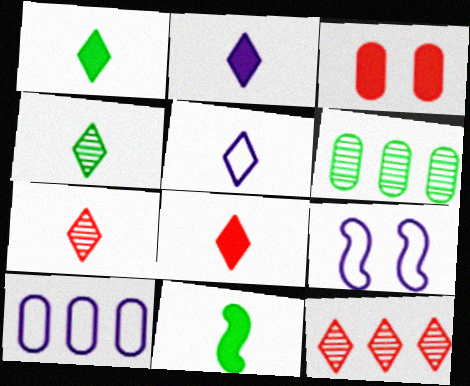[[1, 2, 8], 
[1, 5, 7], 
[4, 5, 8], 
[5, 9, 10], 
[6, 8, 9]]